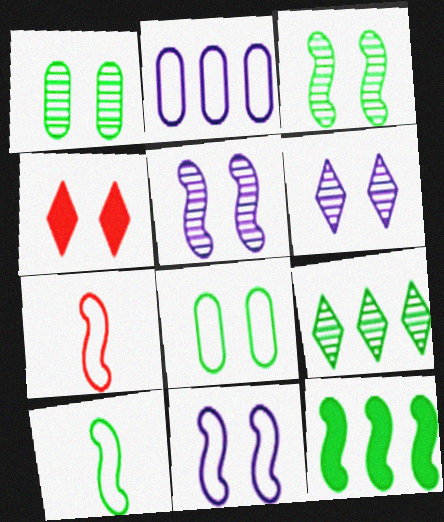[[1, 4, 11], 
[3, 10, 12], 
[4, 5, 8], 
[5, 7, 12]]